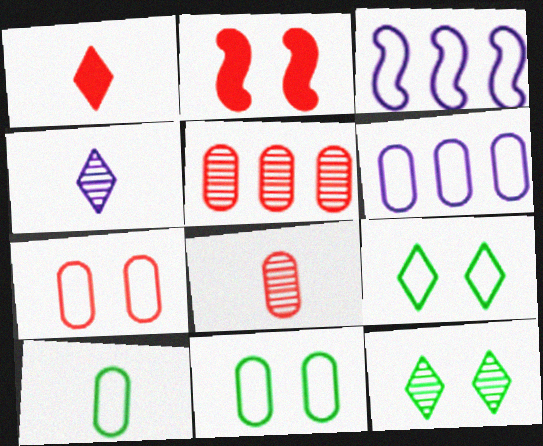[[6, 7, 10]]